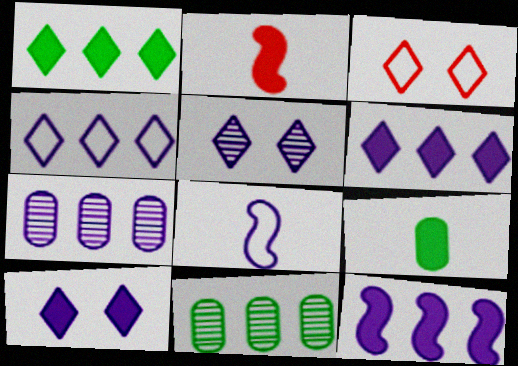[[4, 7, 12], 
[7, 8, 10]]